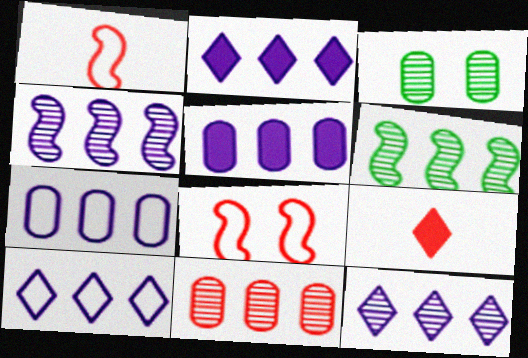[[1, 2, 3], 
[2, 4, 7], 
[2, 10, 12], 
[4, 5, 10], 
[6, 11, 12], 
[8, 9, 11]]